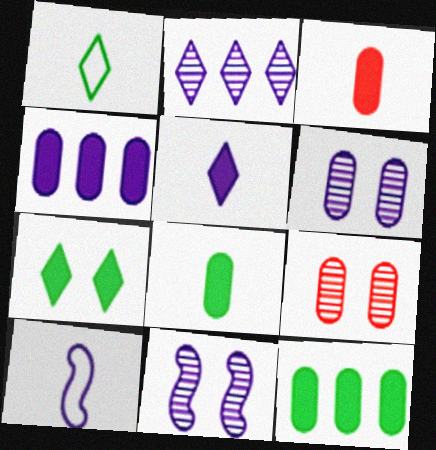[]